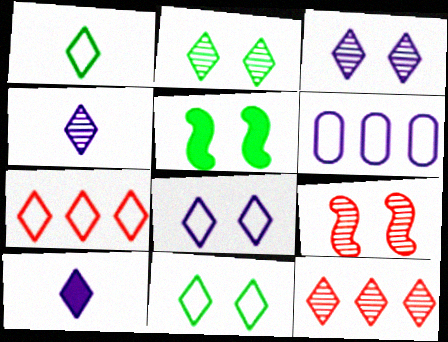[[1, 7, 8], 
[2, 4, 12], 
[2, 7, 10], 
[10, 11, 12]]